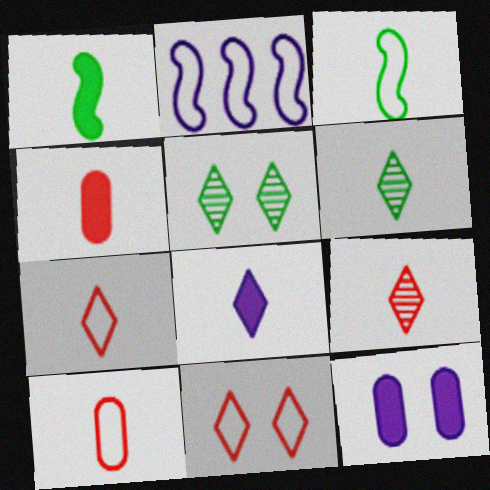[[1, 4, 8], 
[2, 4, 5], 
[6, 7, 8]]